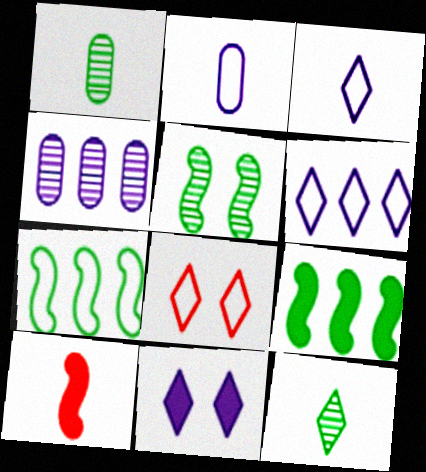[[1, 3, 10], 
[2, 7, 8], 
[2, 10, 12]]